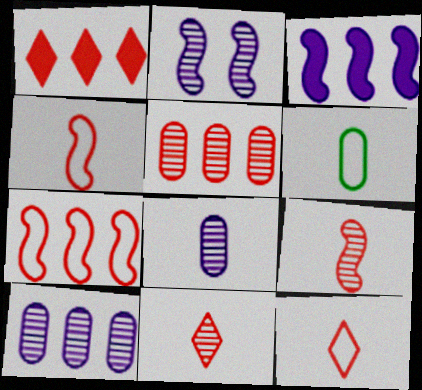[[1, 2, 6], 
[1, 5, 7]]